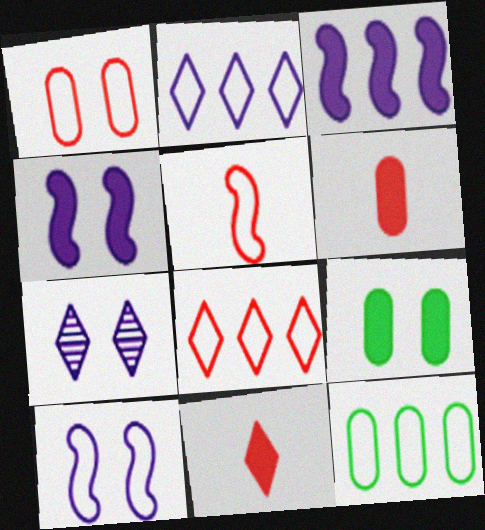[[1, 5, 8], 
[3, 9, 11]]